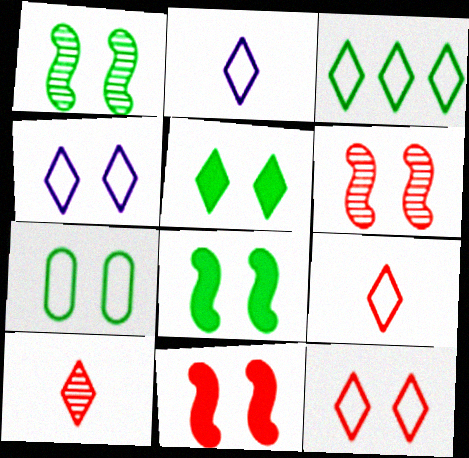[[1, 5, 7], 
[2, 3, 12], 
[3, 4, 9]]